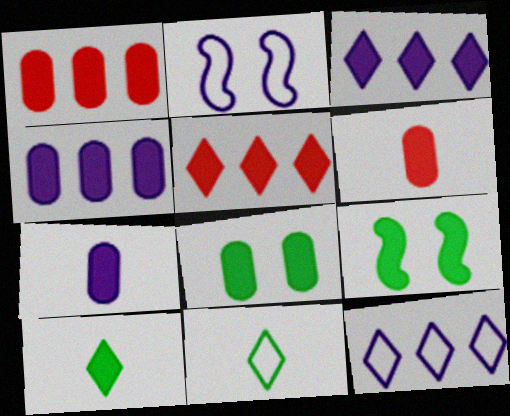[[1, 7, 8], 
[3, 6, 9], 
[4, 6, 8], 
[5, 7, 9]]